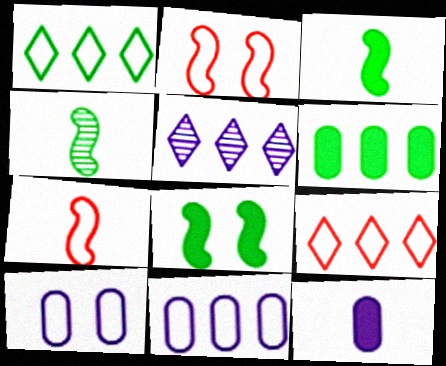[[1, 7, 10]]